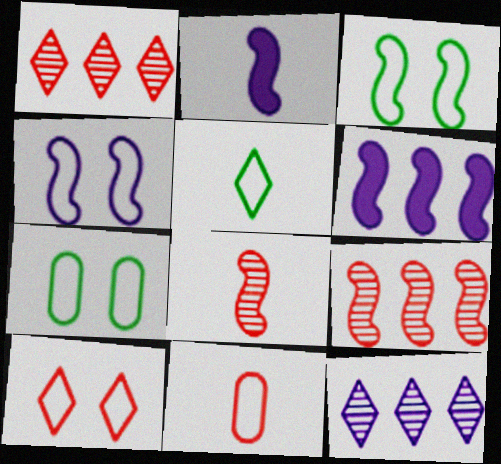[[1, 2, 7], 
[2, 3, 9], 
[3, 6, 8], 
[4, 7, 10]]